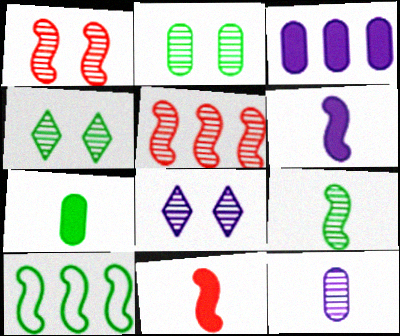[[1, 2, 8], 
[1, 6, 10], 
[4, 5, 12], 
[4, 7, 10]]